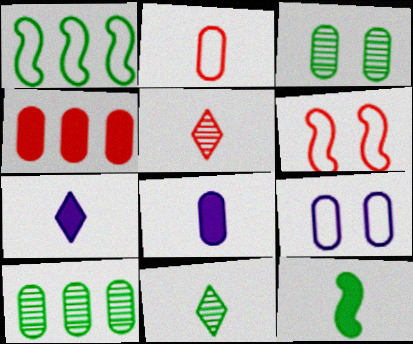[[4, 5, 6], 
[6, 7, 10]]